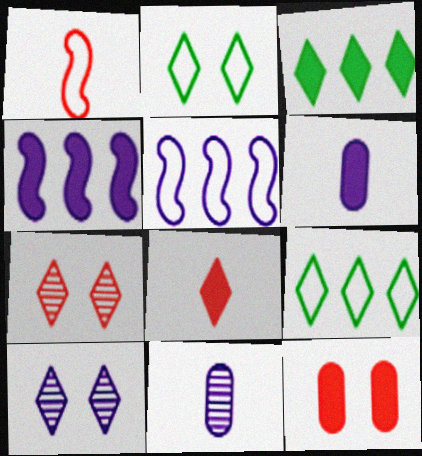[[5, 6, 10], 
[8, 9, 10]]